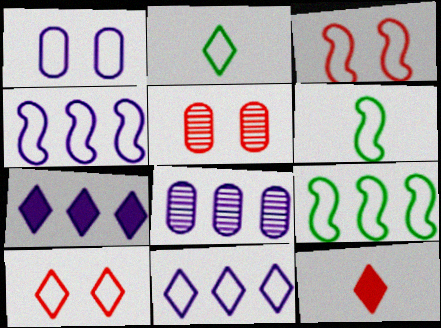[[2, 10, 11], 
[3, 4, 6], 
[4, 7, 8], 
[5, 6, 7]]